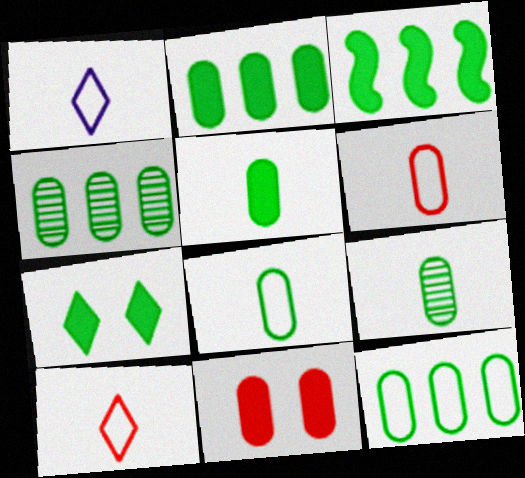[[2, 4, 12], 
[3, 5, 7], 
[5, 8, 9]]